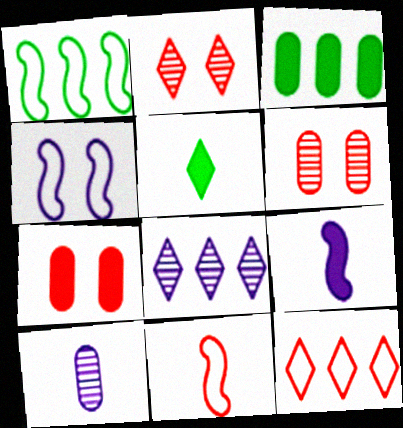[[1, 4, 11], 
[5, 10, 11]]